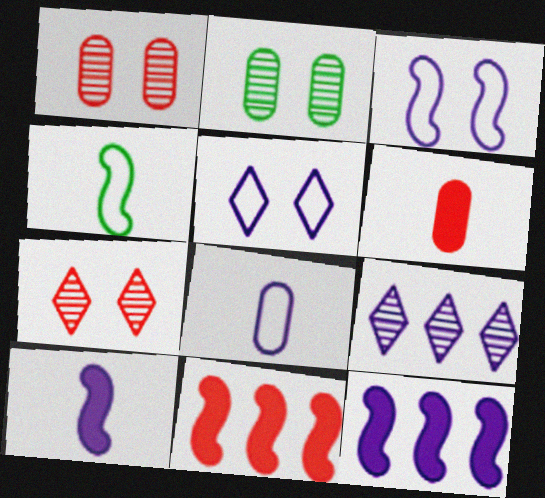[]